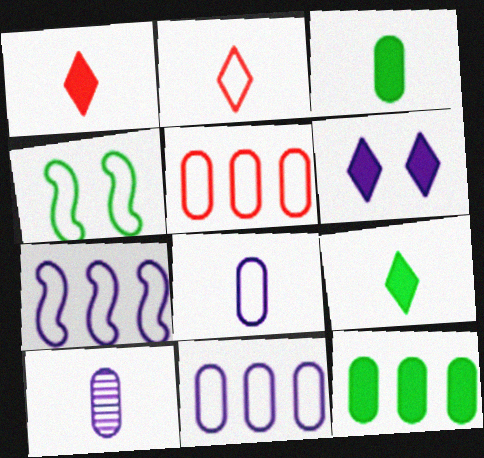[[2, 4, 11], 
[6, 7, 10]]